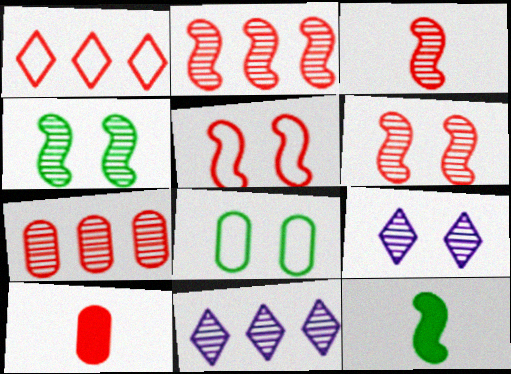[[1, 6, 10], 
[2, 3, 6]]